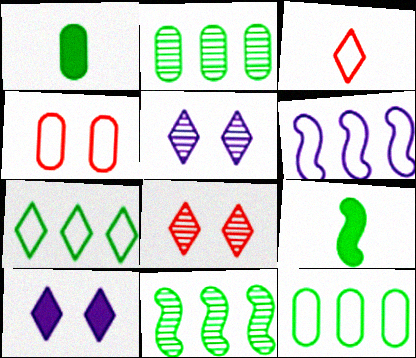[[1, 6, 8]]